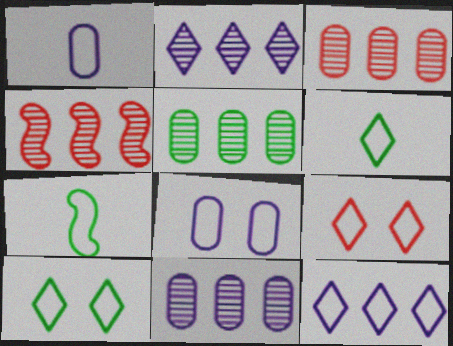[[2, 4, 5], 
[3, 5, 11], 
[6, 9, 12]]